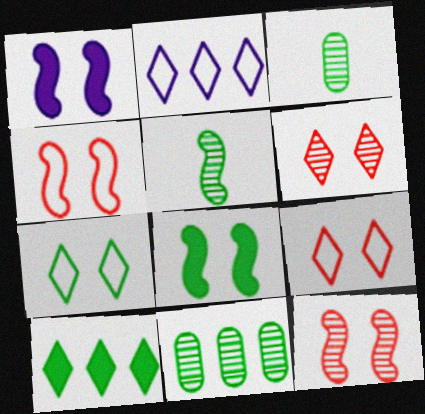[]